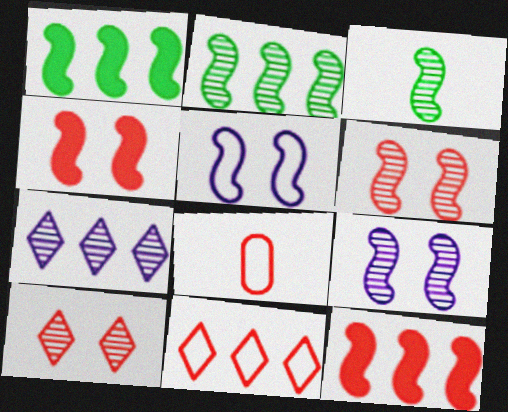[[3, 5, 12], 
[8, 10, 12]]